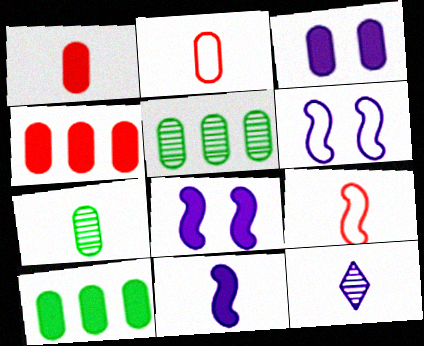[[1, 3, 10], 
[2, 3, 5]]